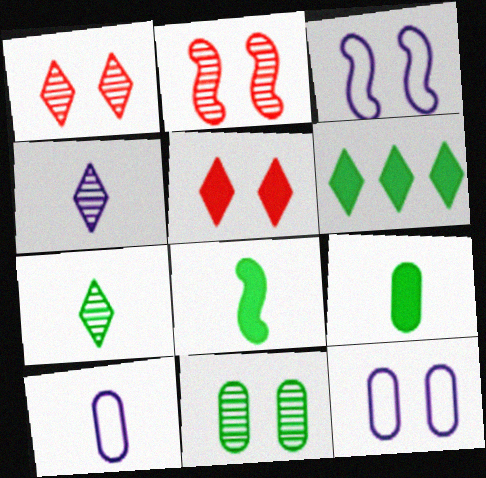[[2, 6, 10], 
[3, 5, 11]]